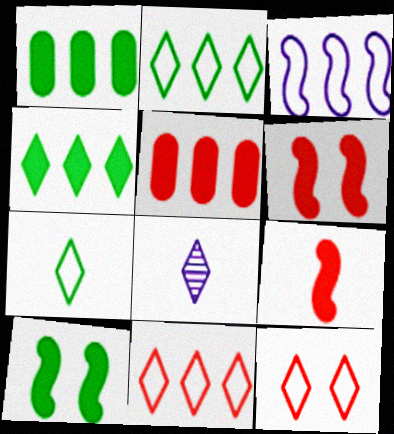[[4, 8, 12]]